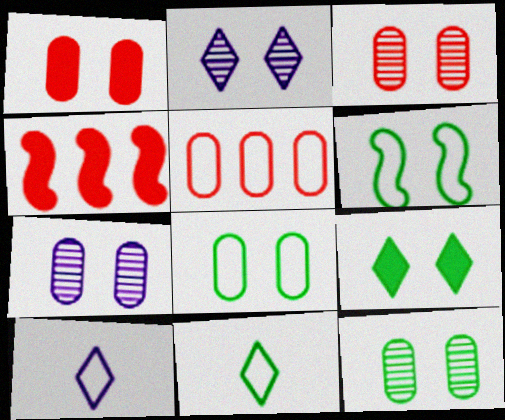[[1, 2, 6], 
[1, 7, 8], 
[3, 7, 12], 
[4, 7, 11], 
[4, 10, 12], 
[5, 6, 10], 
[6, 9, 12]]